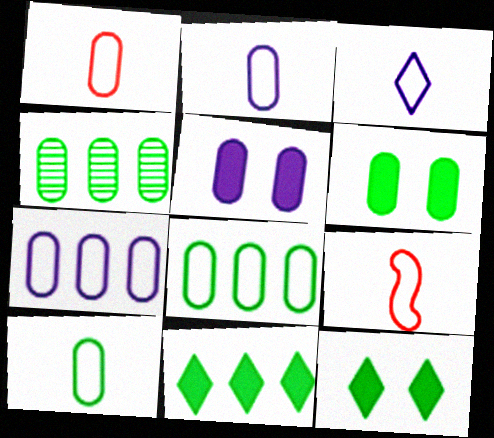[[1, 2, 10], 
[1, 4, 5], 
[3, 9, 10], 
[4, 6, 10]]